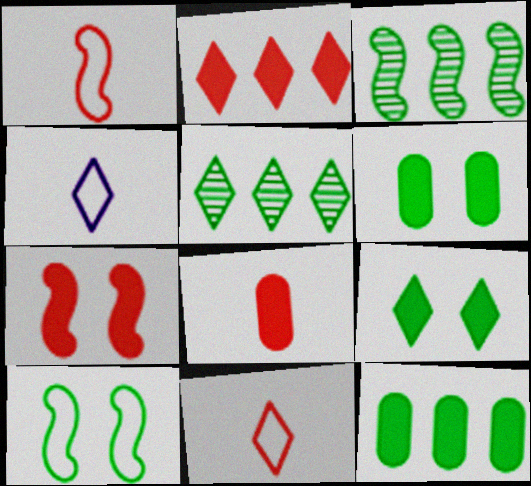[[2, 7, 8]]